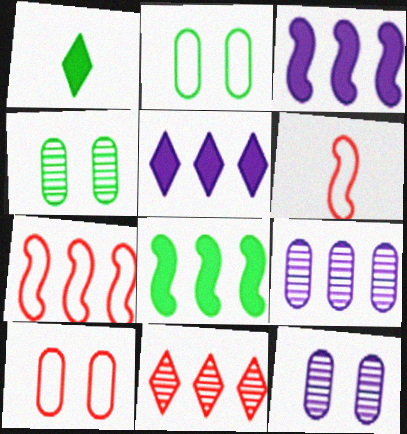[[1, 7, 12], 
[4, 5, 6]]